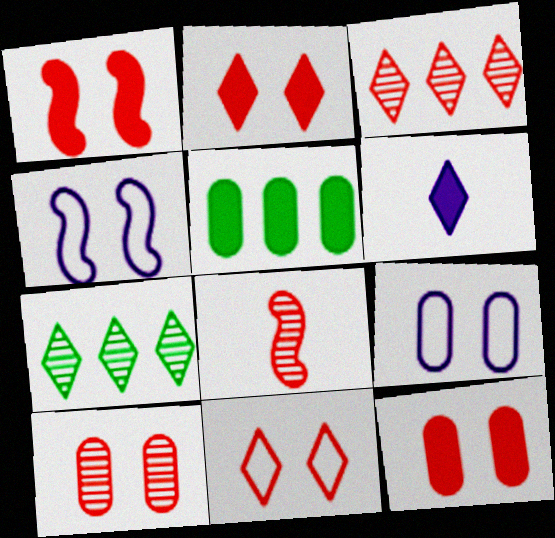[[1, 2, 12], 
[1, 5, 6], 
[1, 10, 11], 
[3, 8, 10], 
[6, 7, 11]]